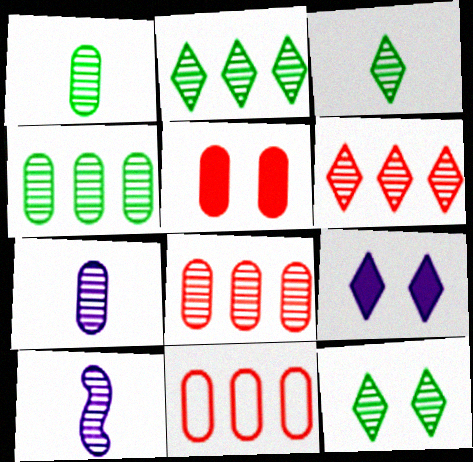[[2, 3, 12], 
[8, 10, 12]]